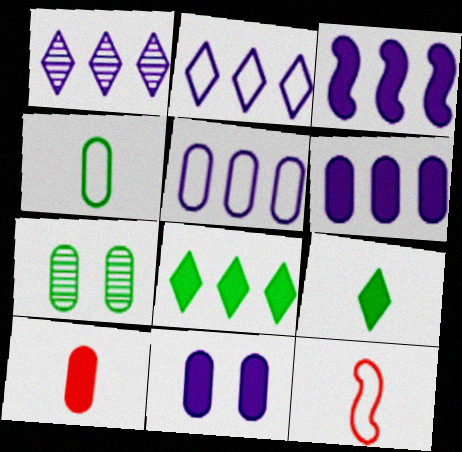[[1, 3, 5], 
[5, 7, 10]]